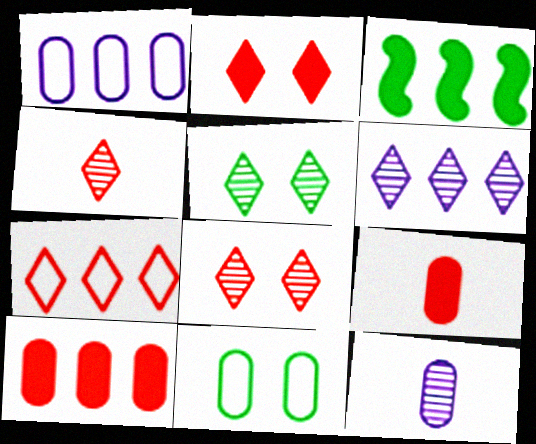[[2, 4, 7], 
[4, 5, 6], 
[10, 11, 12]]